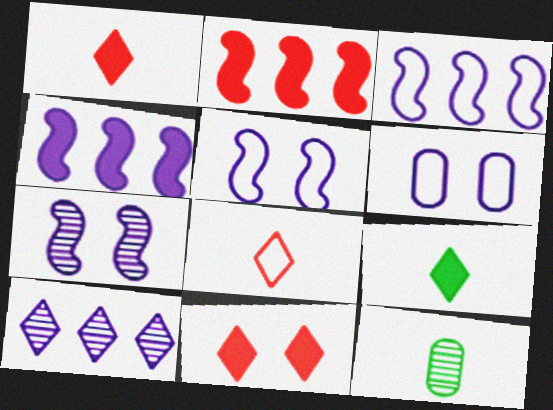[[3, 11, 12]]